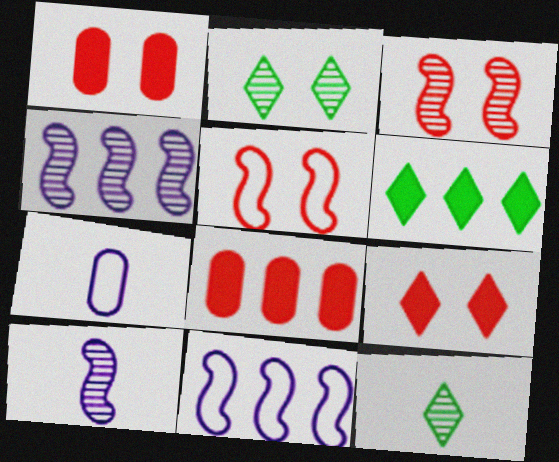[[1, 11, 12], 
[3, 6, 7]]